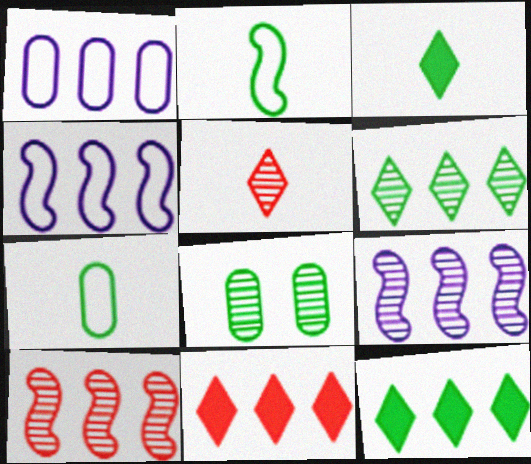[[1, 10, 12], 
[2, 8, 12], 
[5, 8, 9]]